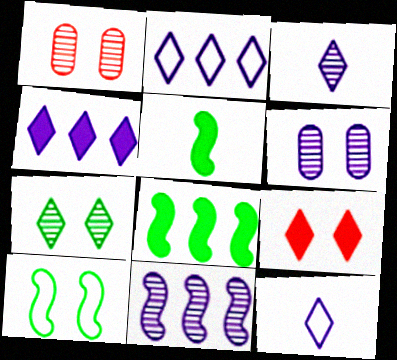[[1, 2, 5], 
[1, 8, 12], 
[3, 6, 11], 
[6, 9, 10]]